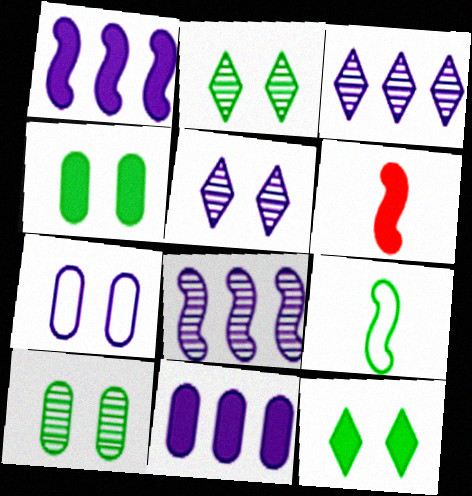[[6, 11, 12]]